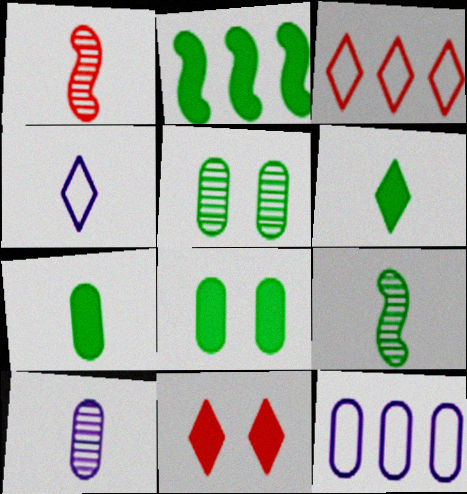[[1, 4, 7], 
[2, 6, 8], 
[9, 11, 12]]